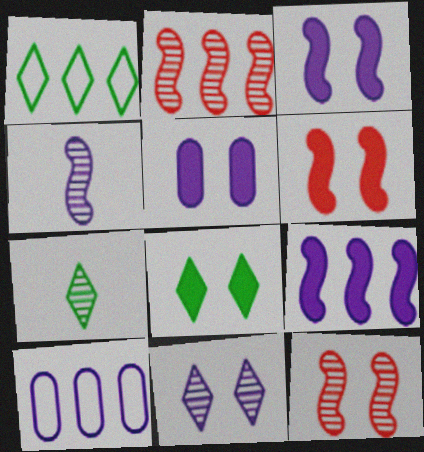[[1, 7, 8], 
[5, 6, 8], 
[6, 7, 10]]